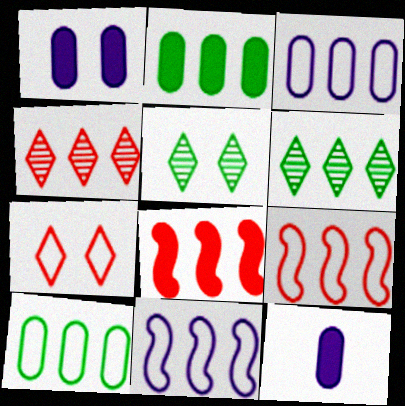[[2, 4, 11], 
[3, 6, 8], 
[5, 9, 12]]